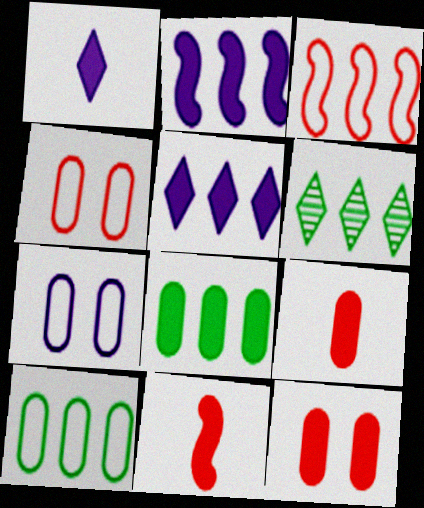[[6, 7, 11]]